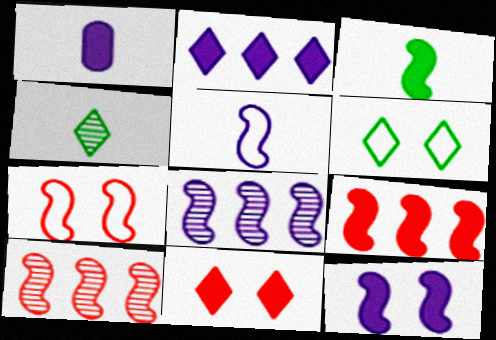[[1, 2, 12], 
[1, 6, 10], 
[3, 7, 8], 
[3, 9, 12], 
[5, 8, 12]]